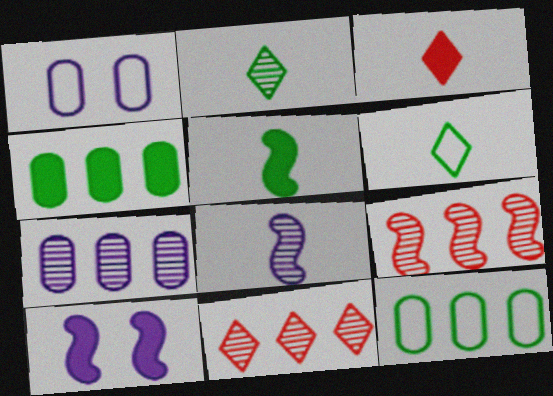[[1, 5, 11], 
[3, 4, 10]]